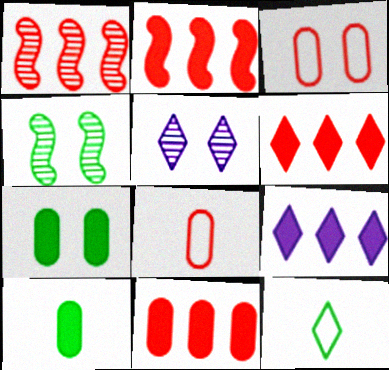[[2, 6, 11], 
[4, 8, 9], 
[5, 6, 12]]